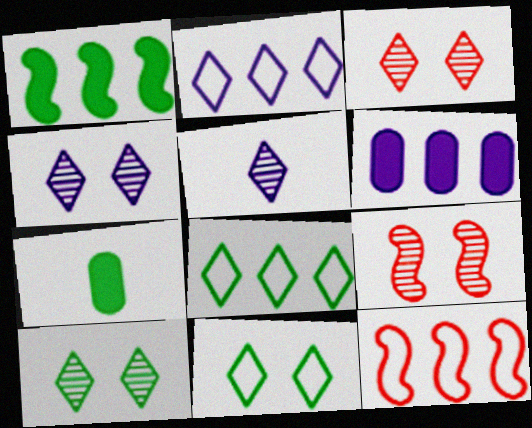[[2, 7, 9], 
[3, 4, 10], 
[4, 7, 12]]